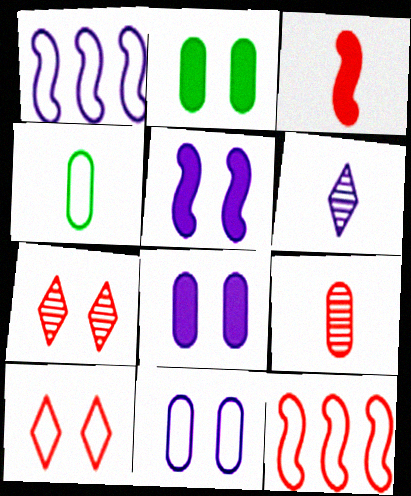[[1, 4, 10], 
[1, 6, 8], 
[2, 6, 12], 
[3, 4, 6]]